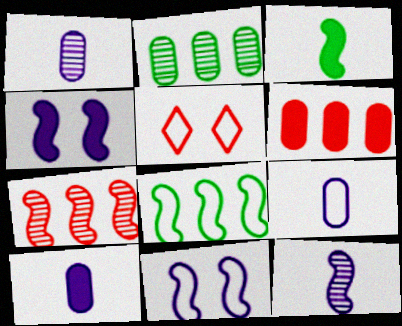[[1, 9, 10], 
[3, 7, 11], 
[5, 8, 9]]